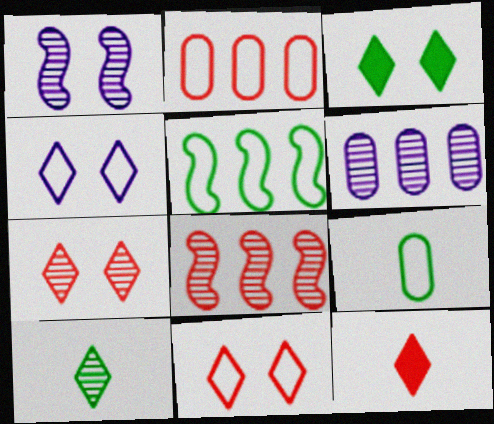[[3, 4, 7]]